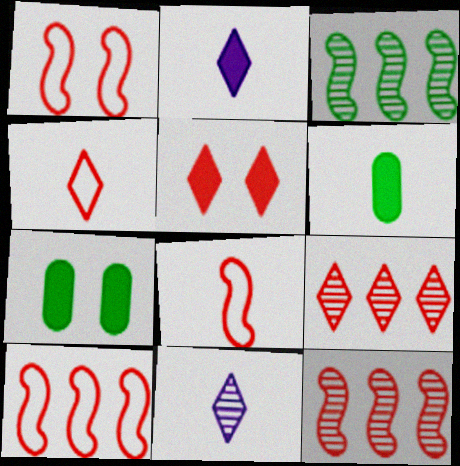[[1, 8, 10], 
[4, 5, 9], 
[6, 8, 11], 
[7, 10, 11]]